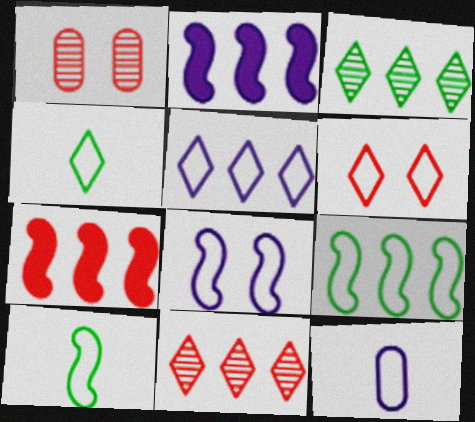[[1, 2, 4], 
[4, 5, 6], 
[5, 8, 12], 
[6, 9, 12]]